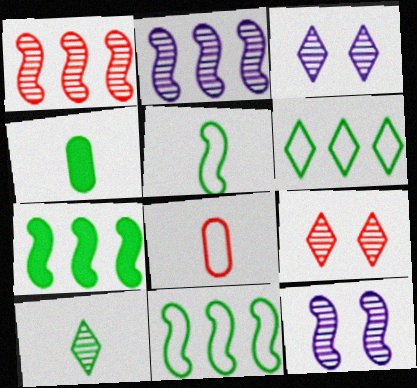[[3, 7, 8], 
[4, 5, 10]]